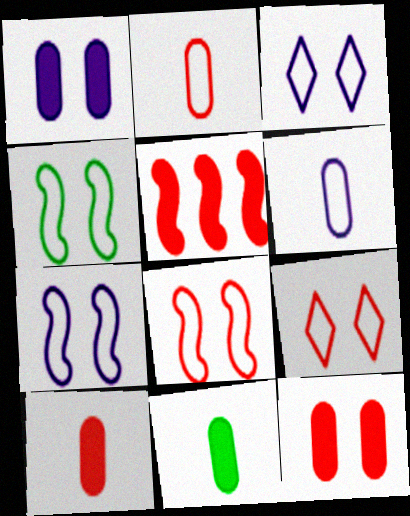[[4, 7, 8]]